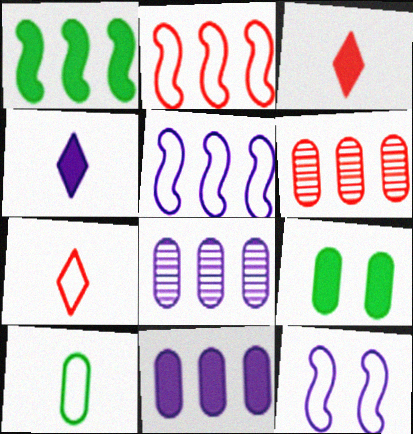[[4, 8, 12]]